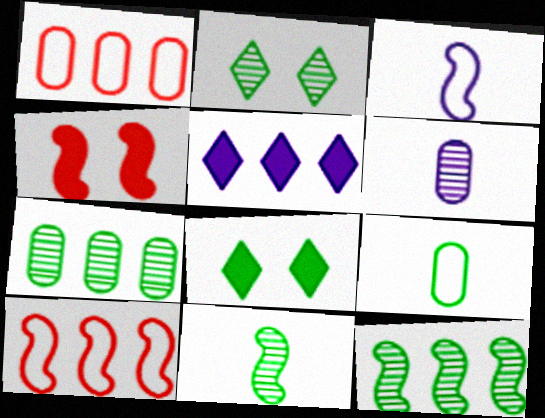[[1, 5, 12], 
[2, 7, 11], 
[3, 4, 12], 
[5, 7, 10], 
[6, 8, 10], 
[8, 9, 12]]